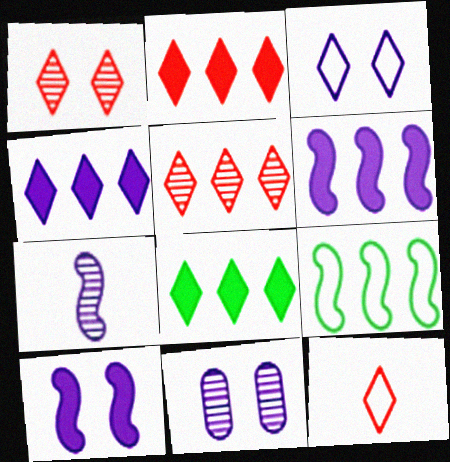[[1, 2, 12], 
[2, 4, 8], 
[3, 10, 11]]